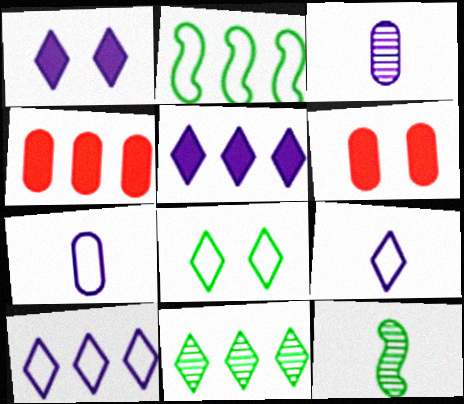[[6, 10, 12]]